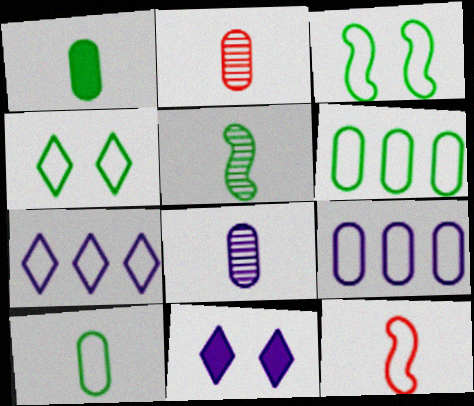[[4, 9, 12]]